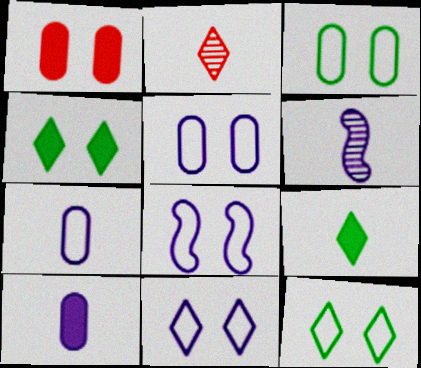[[5, 8, 11]]